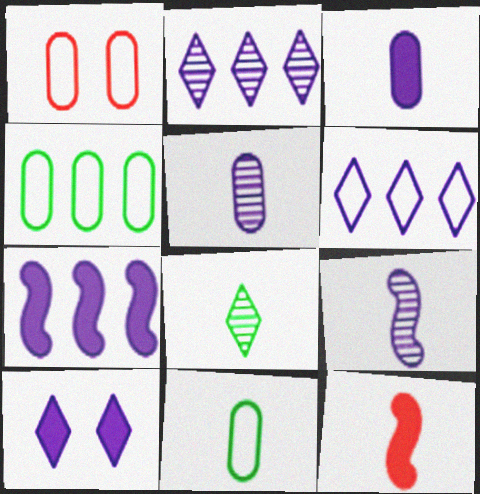[[1, 7, 8], 
[3, 7, 10]]